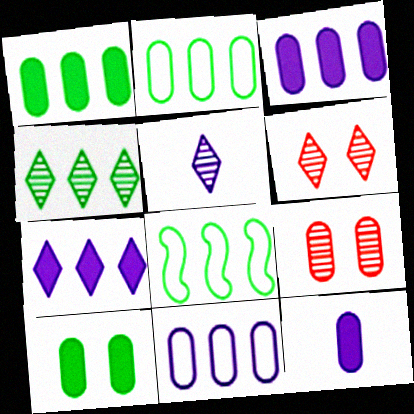[[1, 4, 8], 
[2, 9, 12], 
[4, 5, 6], 
[6, 8, 12]]